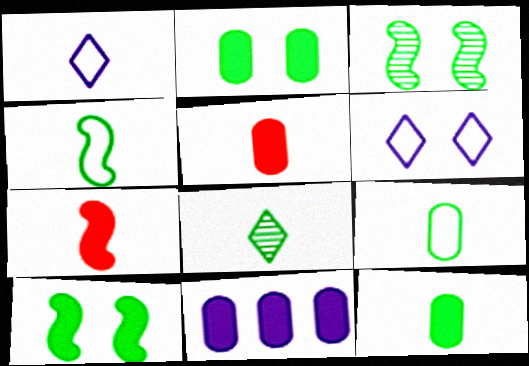[[2, 5, 11], 
[4, 8, 12]]